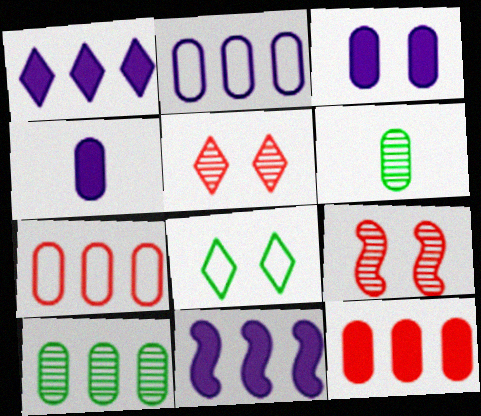[[2, 10, 12], 
[3, 6, 7], 
[3, 8, 9]]